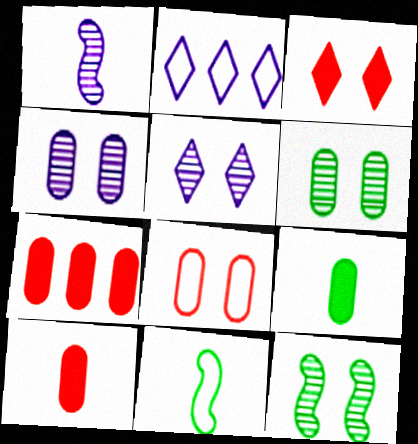[[2, 8, 11], 
[2, 10, 12], 
[5, 7, 11]]